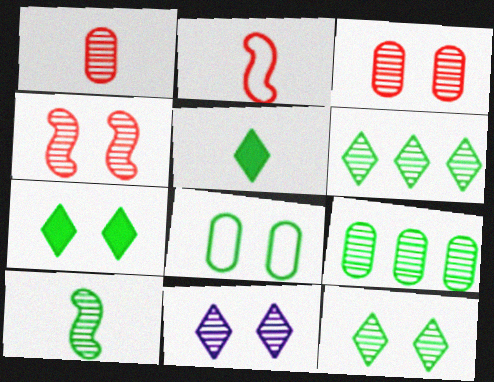[[9, 10, 12]]